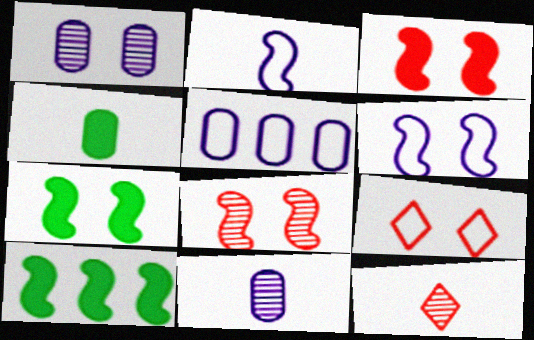[[1, 7, 9], 
[2, 4, 12], 
[2, 8, 10], 
[5, 7, 12], 
[6, 7, 8], 
[9, 10, 11]]